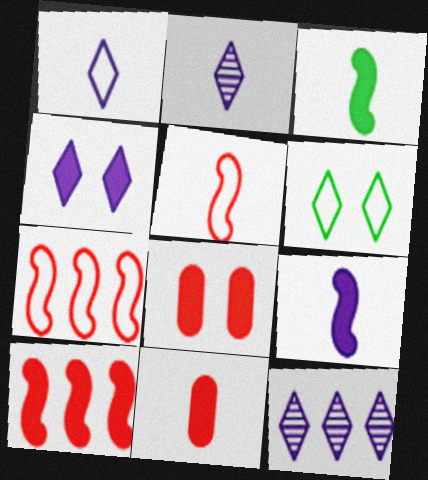[[1, 4, 12]]